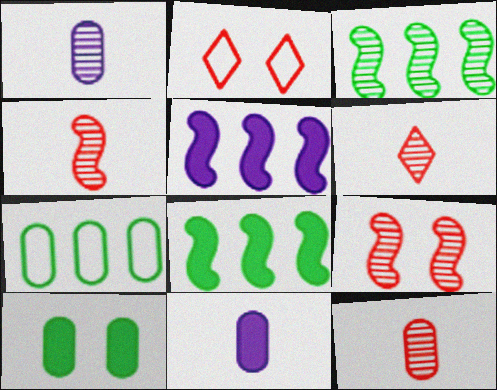[[1, 2, 8], 
[2, 3, 11], 
[4, 6, 12]]